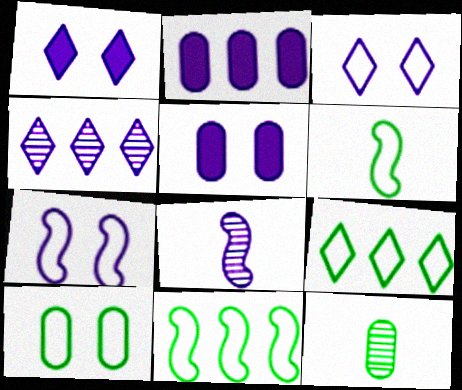[[2, 3, 8], 
[6, 9, 10]]